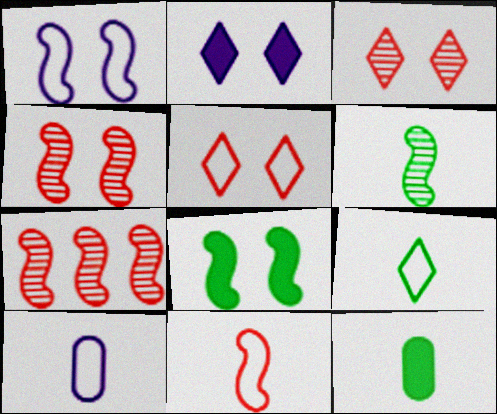[[1, 4, 8], 
[6, 9, 12], 
[9, 10, 11]]